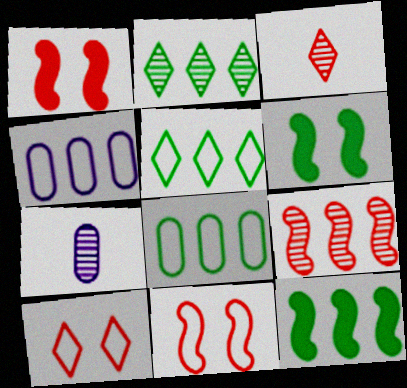[[1, 5, 7], 
[2, 8, 12], 
[3, 4, 6], 
[7, 10, 12]]